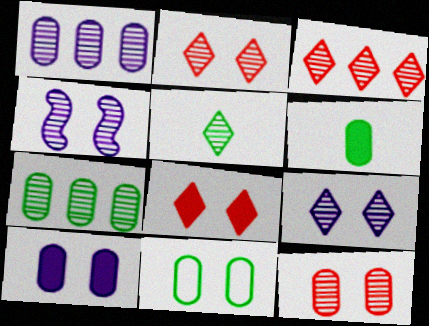[[3, 5, 9], 
[4, 8, 11], 
[6, 7, 11], 
[10, 11, 12]]